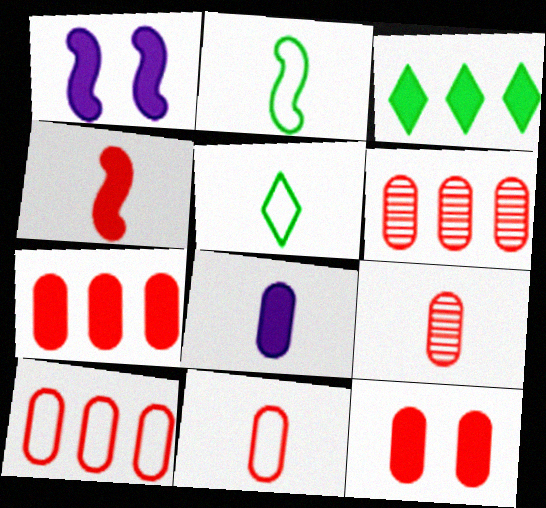[[1, 5, 6], 
[6, 7, 10], 
[6, 11, 12], 
[9, 10, 12]]